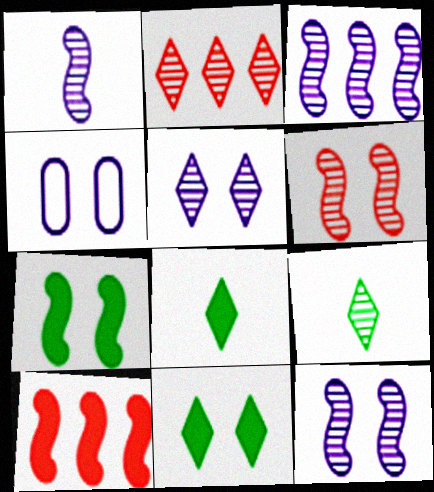[[1, 3, 12], 
[2, 5, 9], 
[4, 6, 11], 
[4, 9, 10]]